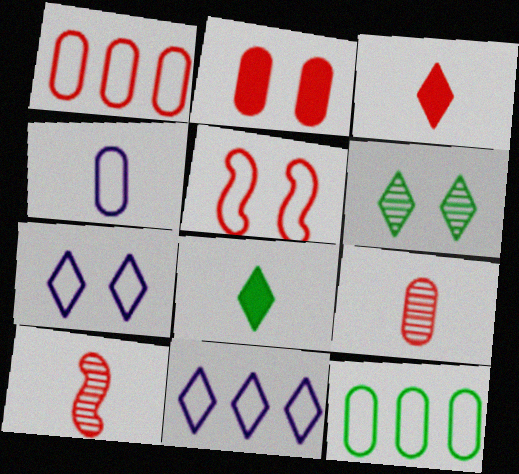[[1, 2, 9], 
[3, 6, 11], 
[4, 8, 10]]